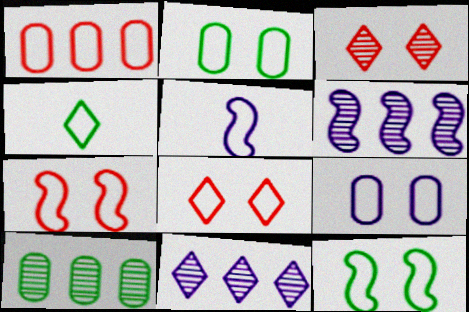[[8, 9, 12]]